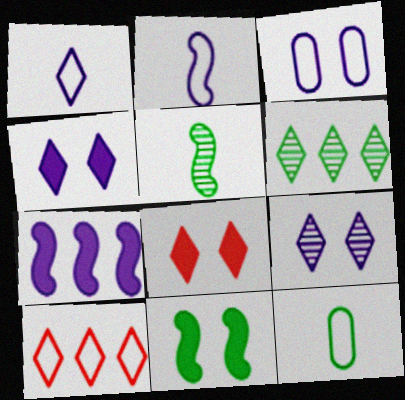[[1, 6, 8], 
[6, 11, 12]]